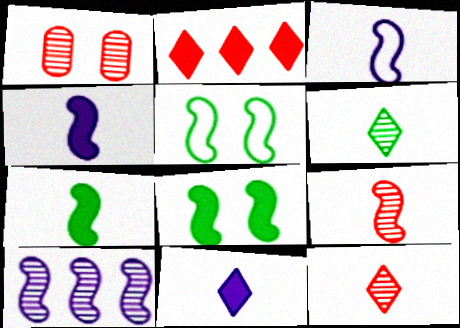[[1, 6, 10], 
[3, 7, 9]]